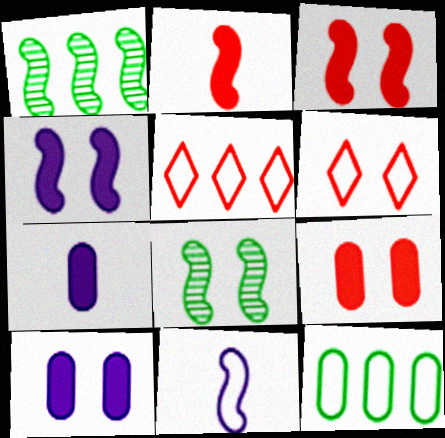[[1, 3, 11], 
[1, 6, 7], 
[5, 7, 8], 
[6, 8, 10], 
[6, 11, 12]]